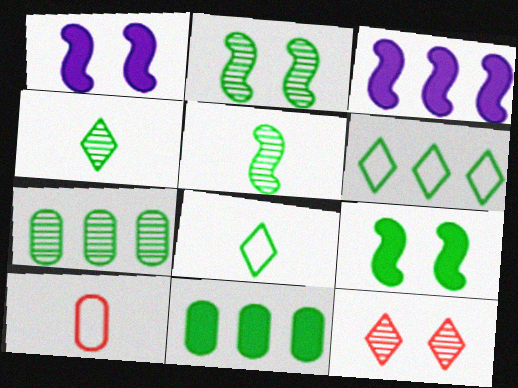[[2, 4, 7], 
[2, 8, 11], 
[7, 8, 9]]